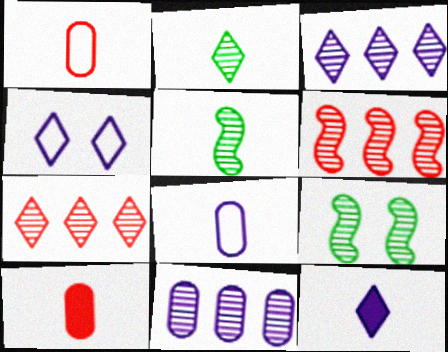[[1, 5, 12], 
[3, 4, 12]]